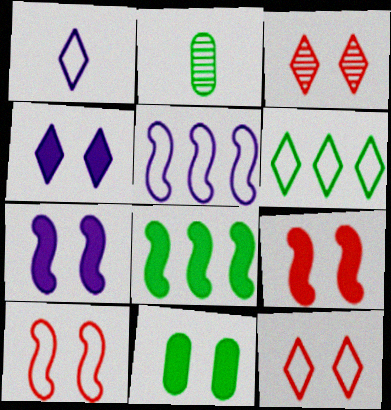[[1, 6, 12], 
[4, 9, 11]]